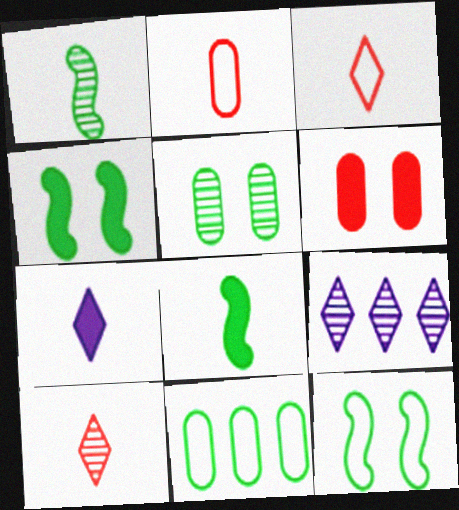[[1, 2, 7], 
[2, 4, 9]]